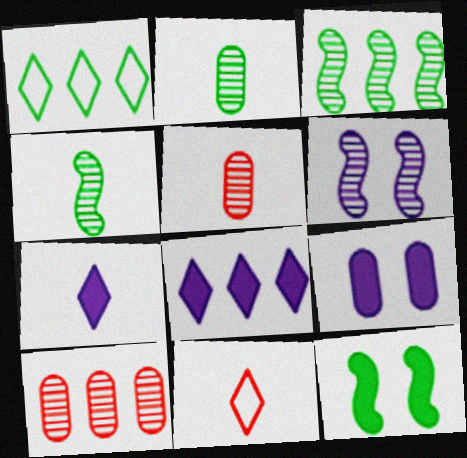[[1, 2, 12], 
[3, 9, 11]]